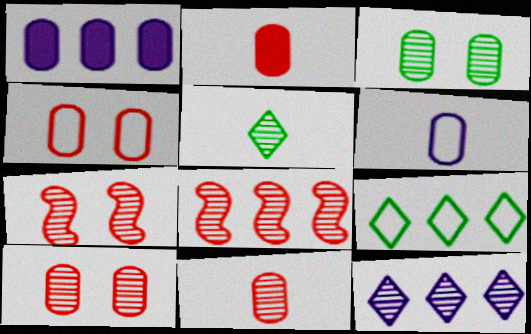[[1, 8, 9]]